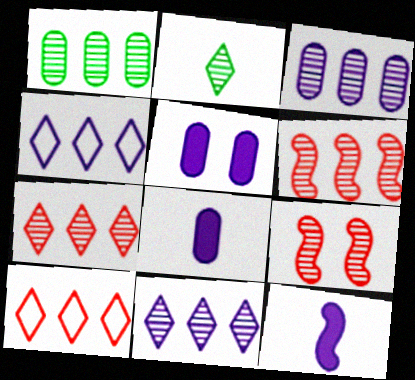[[1, 6, 11], 
[2, 3, 9]]